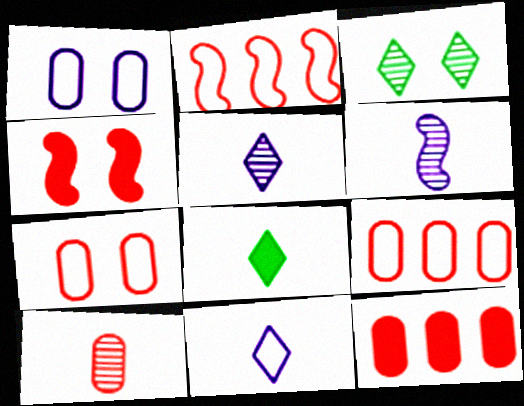[[1, 3, 4], 
[7, 10, 12]]